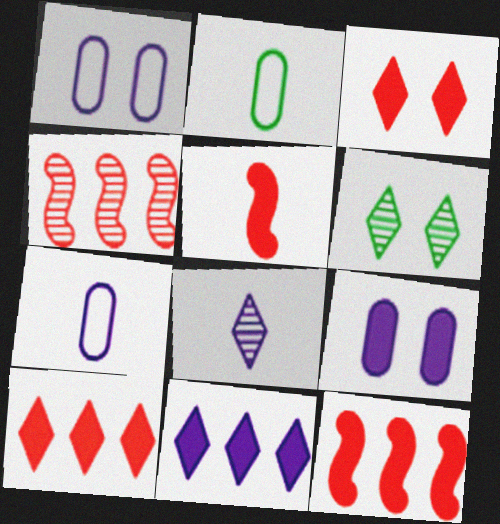[[2, 5, 8], 
[6, 7, 12]]